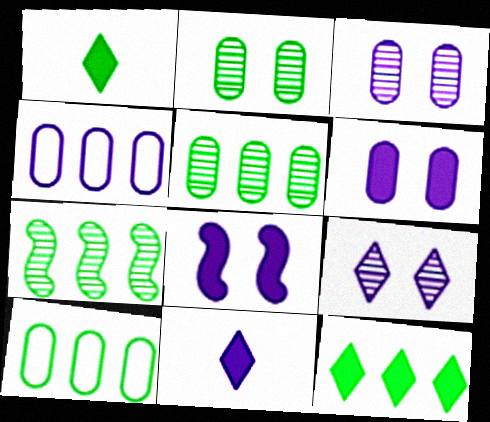[[7, 10, 12]]